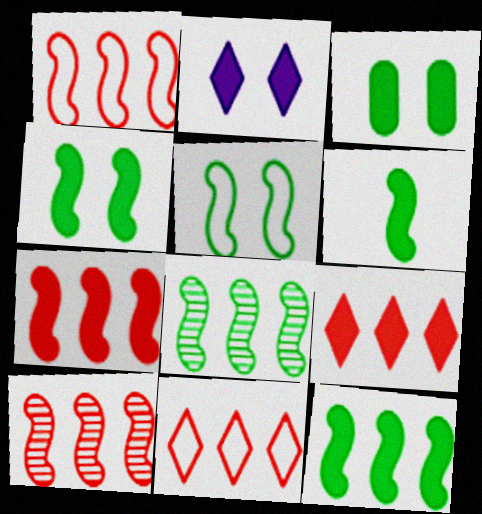[[1, 7, 10], 
[4, 6, 12], 
[5, 6, 8]]